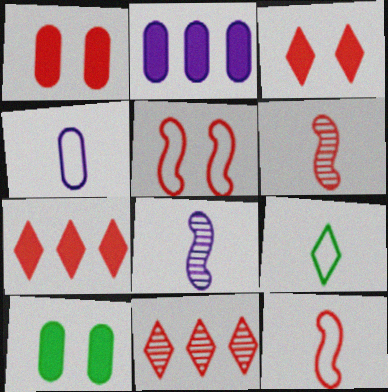[[1, 11, 12], 
[4, 9, 12]]